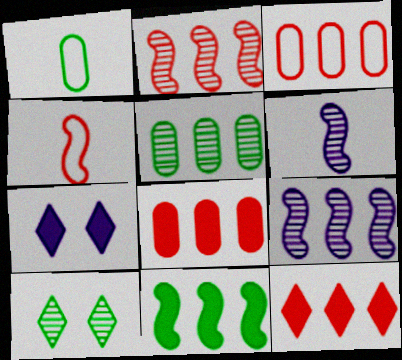[[1, 2, 7], 
[1, 10, 11], 
[2, 3, 12], 
[4, 5, 7]]